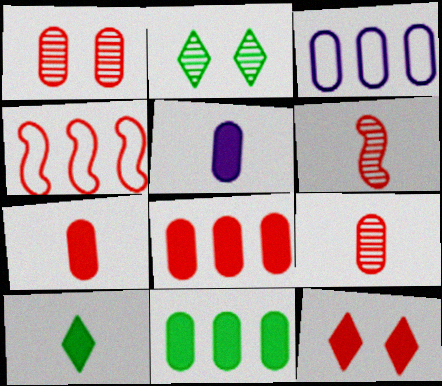[[2, 4, 5], 
[4, 9, 12]]